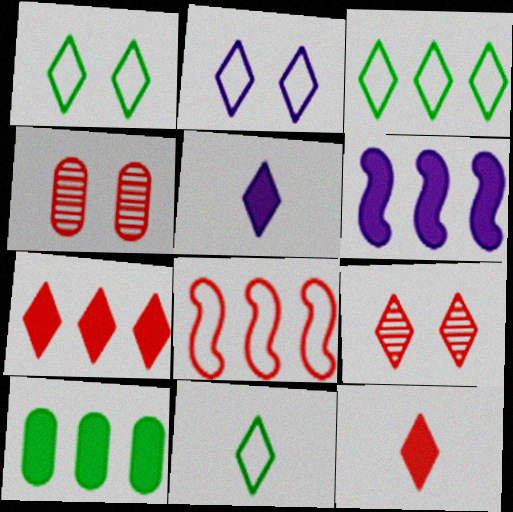[[1, 3, 11], 
[3, 5, 9], 
[4, 6, 11], 
[4, 8, 12], 
[6, 7, 10]]